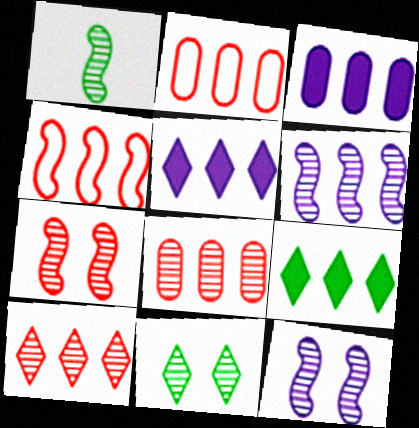[[1, 6, 7], 
[2, 6, 9]]